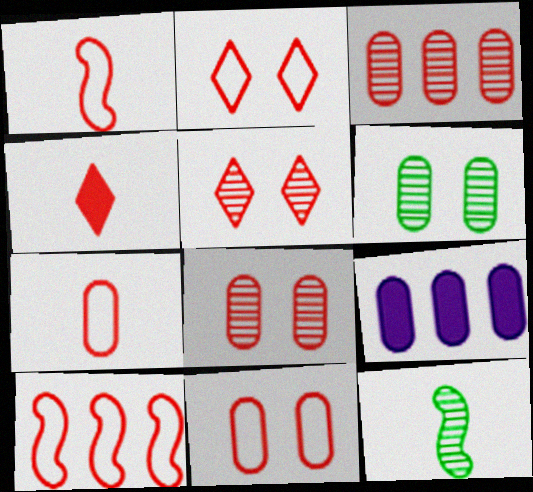[[2, 7, 10], 
[2, 9, 12], 
[4, 8, 10], 
[6, 7, 9]]